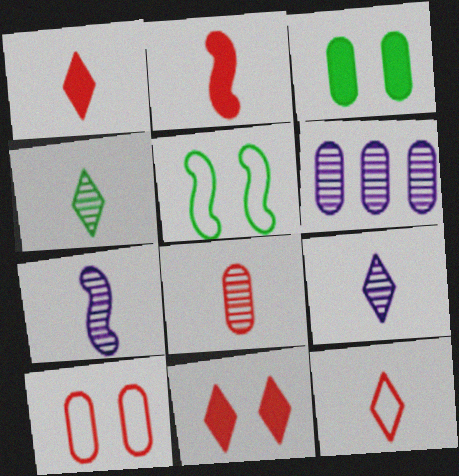[[1, 5, 6], 
[2, 8, 12], 
[4, 7, 8]]